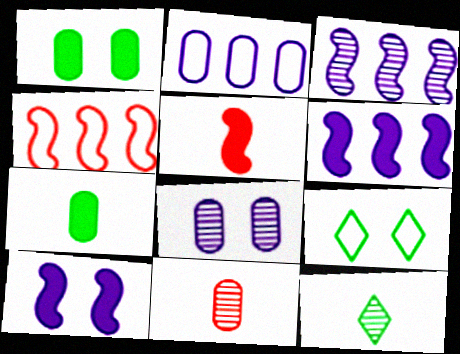[[1, 2, 11], 
[6, 9, 11]]